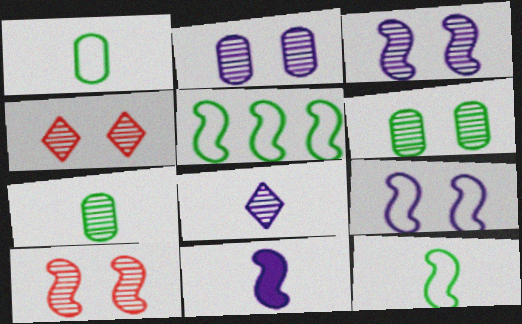[[3, 4, 6], 
[5, 10, 11]]